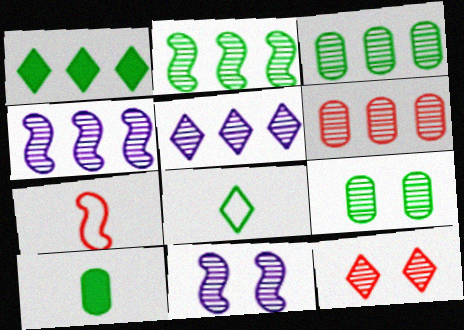[[2, 5, 6], 
[9, 11, 12]]